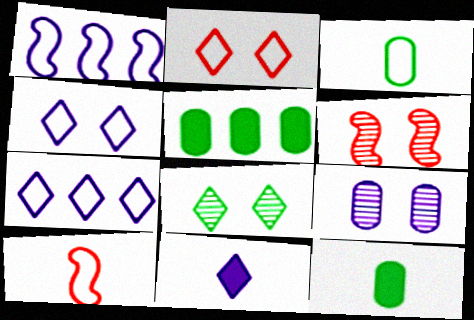[[1, 2, 3], 
[1, 9, 11], 
[6, 7, 12], 
[6, 8, 9]]